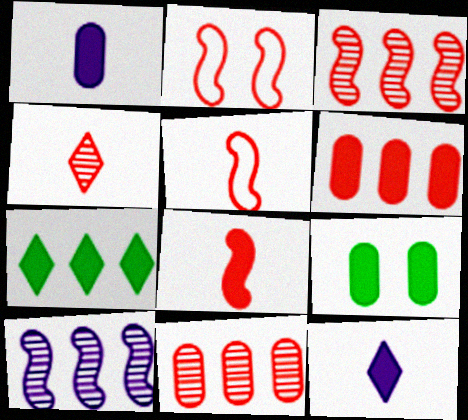[[1, 6, 9], 
[2, 3, 8], 
[2, 4, 6]]